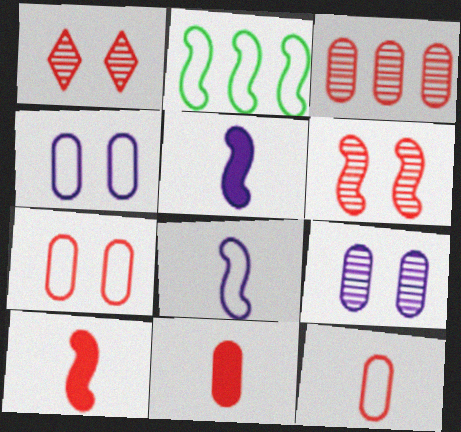[[2, 5, 6], 
[3, 7, 11]]